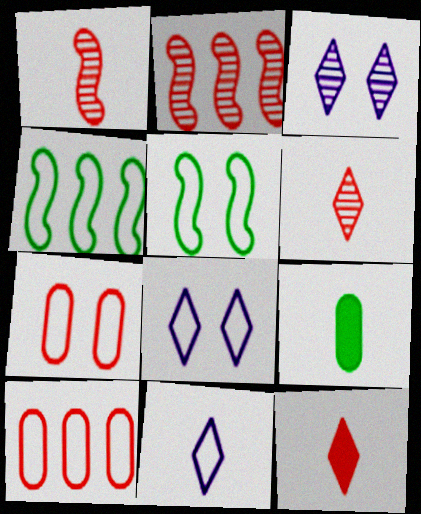[[1, 9, 11], 
[2, 7, 12], 
[2, 8, 9], 
[4, 7, 11], 
[5, 7, 8], 
[5, 10, 11]]